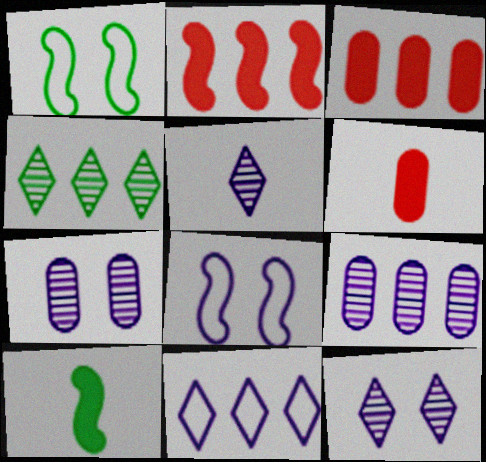[[1, 3, 5], 
[4, 6, 8]]